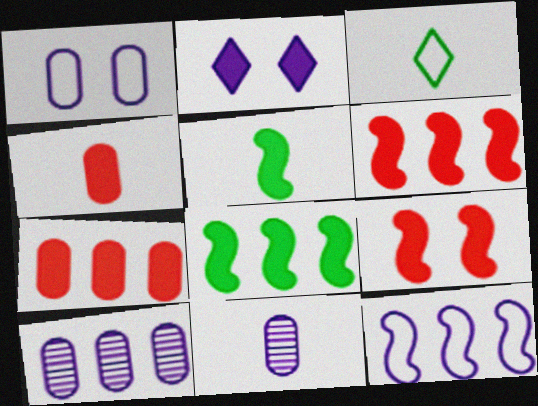[[2, 4, 8], 
[2, 5, 7], 
[2, 11, 12], 
[3, 9, 10]]